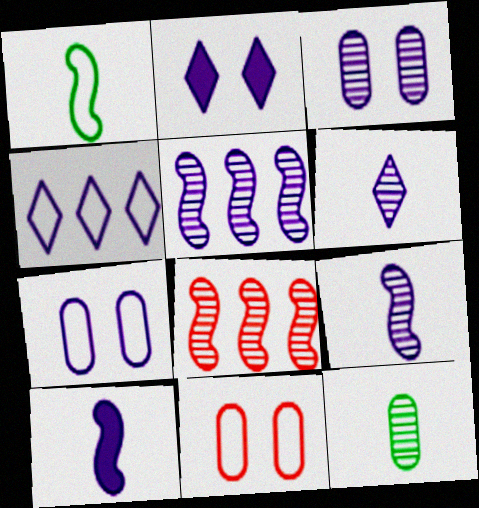[[1, 4, 11], 
[2, 4, 6], 
[3, 4, 10], 
[3, 5, 6]]